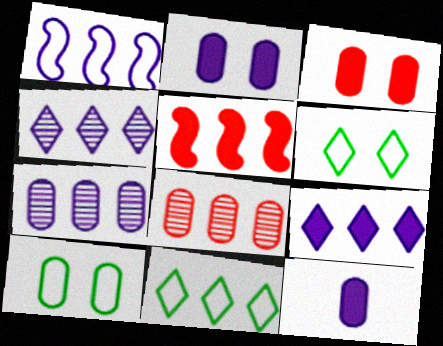[[1, 7, 9], 
[5, 7, 11], 
[8, 10, 12]]